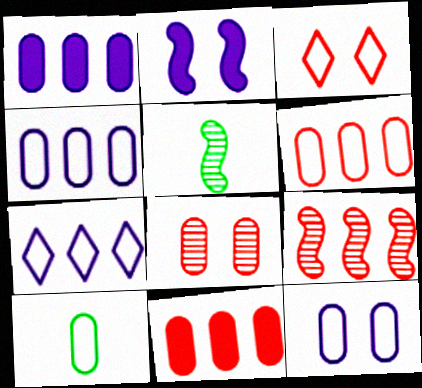[[1, 3, 5], 
[1, 8, 10], 
[6, 10, 12]]